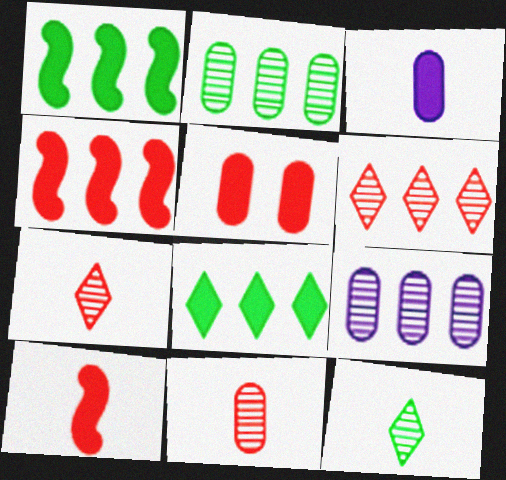[]